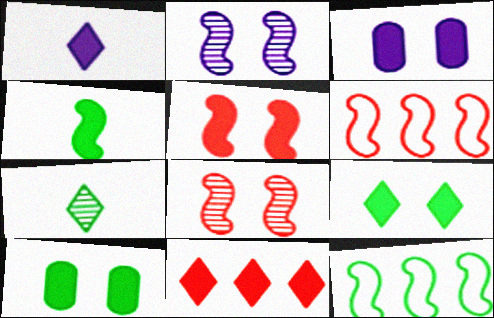[[1, 9, 11], 
[2, 4, 6], 
[3, 4, 11], 
[3, 5, 9], 
[3, 6, 7], 
[7, 10, 12]]